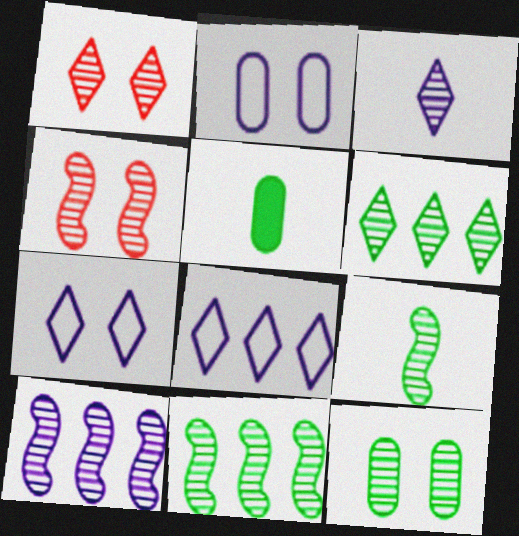[[1, 3, 6], 
[4, 5, 8], 
[4, 9, 10], 
[6, 9, 12]]